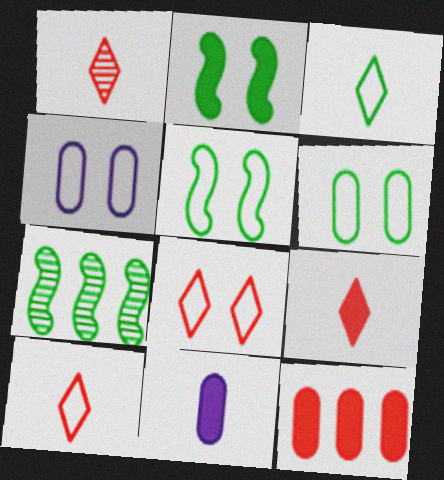[[1, 9, 10], 
[4, 5, 8], 
[4, 7, 9], 
[7, 8, 11]]